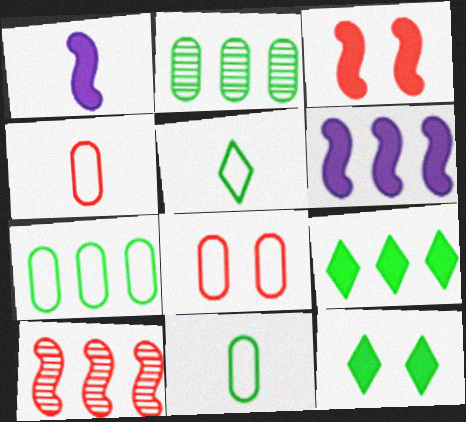[]